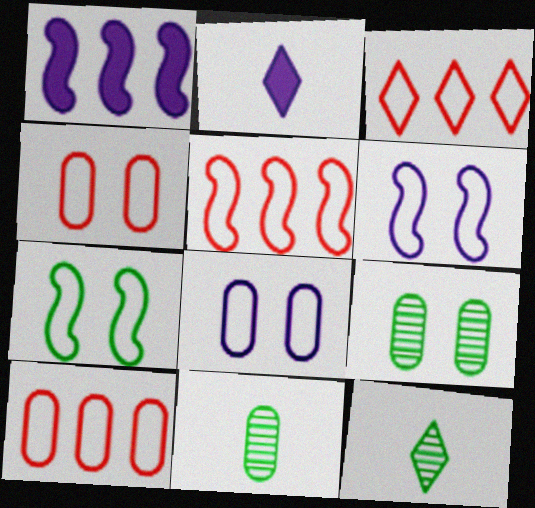[[1, 4, 12], 
[2, 5, 9], 
[3, 5, 10]]